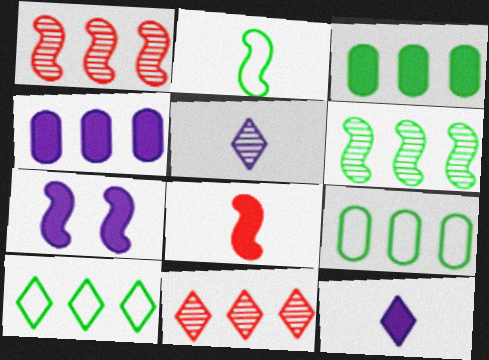[[1, 2, 7], 
[1, 4, 10], 
[3, 6, 10], 
[4, 7, 12]]